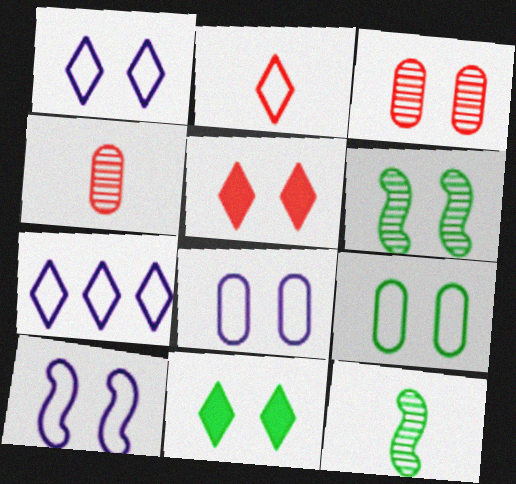[[1, 8, 10], 
[3, 10, 11], 
[5, 6, 8], 
[6, 9, 11]]